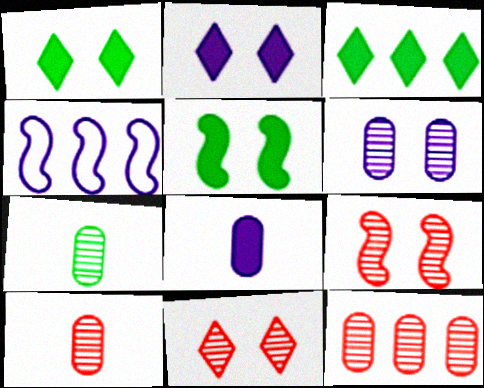[[1, 4, 10], 
[3, 4, 12], 
[6, 7, 12]]